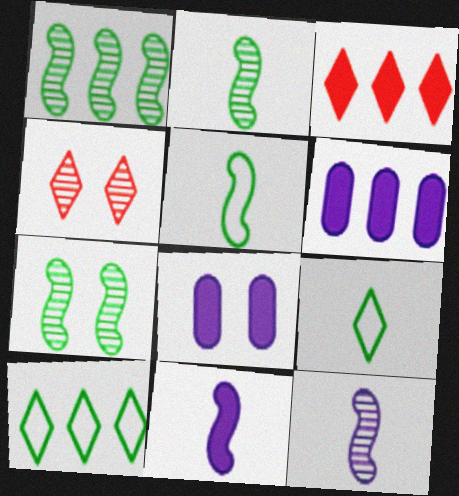[[1, 2, 7], 
[4, 5, 6]]